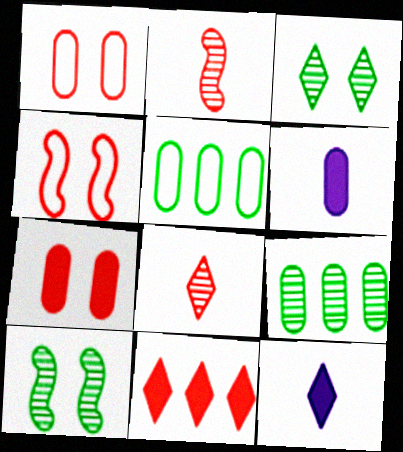[[1, 2, 11], 
[1, 6, 9], 
[4, 9, 12]]